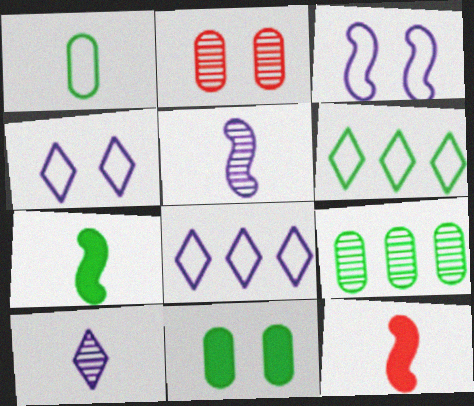[[1, 9, 11], 
[1, 10, 12], 
[2, 7, 8], 
[4, 9, 12]]